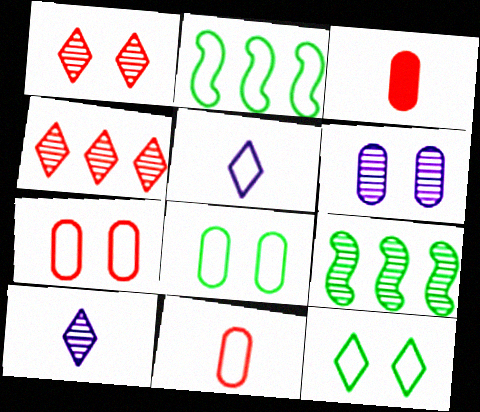[[2, 5, 7]]